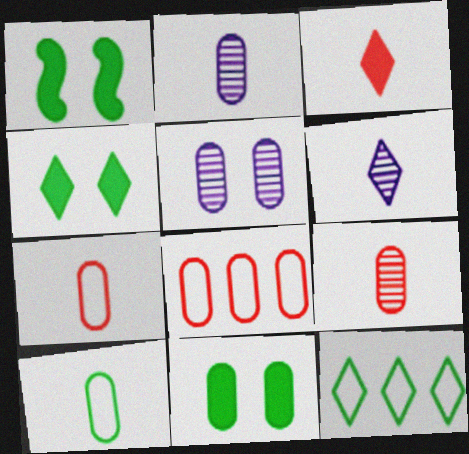[[1, 4, 11], 
[1, 6, 8], 
[2, 8, 11]]